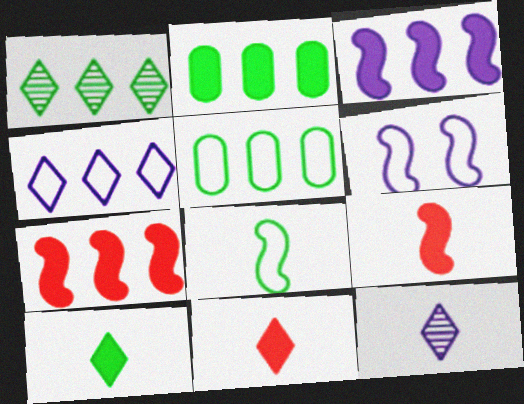[]